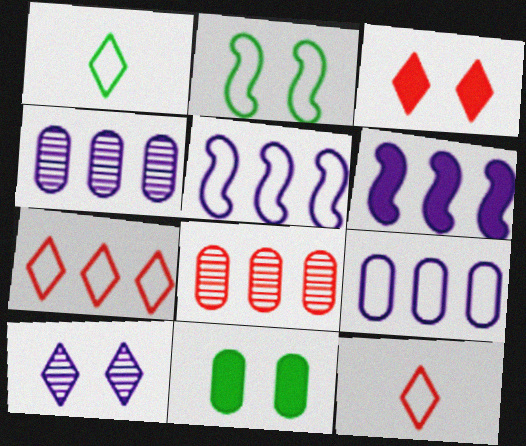[[2, 9, 12]]